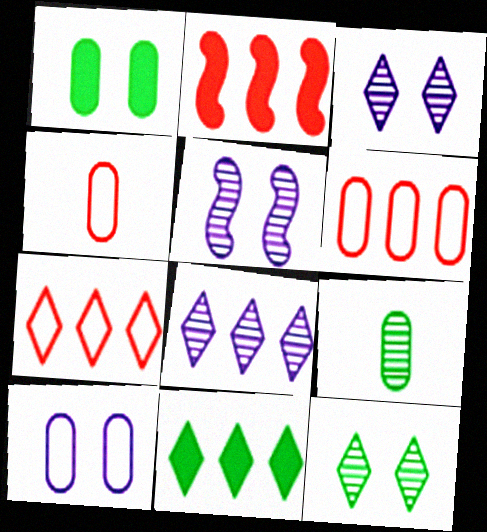[[4, 5, 11], 
[7, 8, 11]]